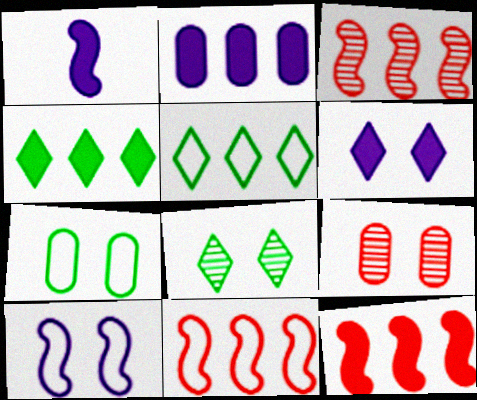[[1, 2, 6], 
[1, 5, 9], 
[2, 3, 5], 
[2, 4, 12], 
[3, 11, 12]]